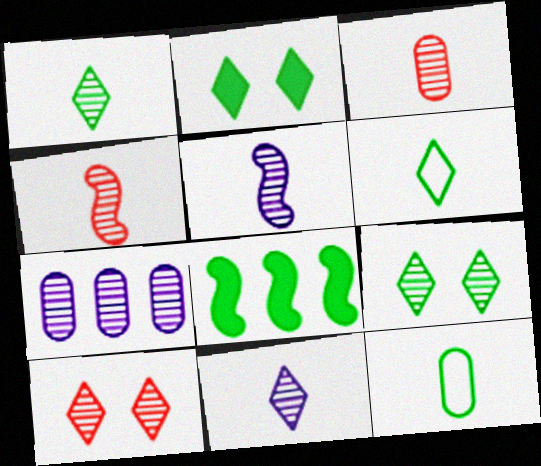[[1, 3, 5], 
[4, 7, 9], 
[8, 9, 12]]